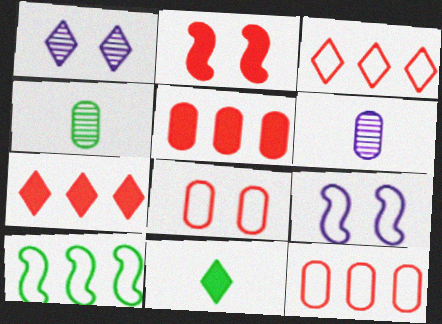[[1, 3, 11], 
[4, 7, 9]]